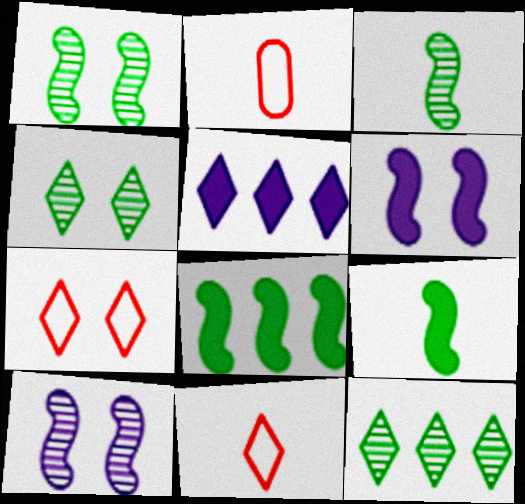[[1, 2, 5], 
[2, 6, 12], 
[4, 5, 11]]